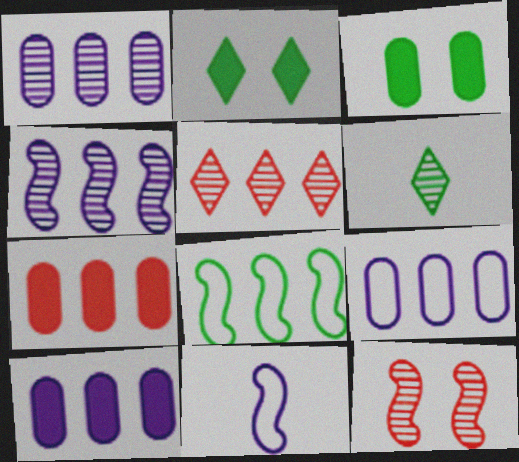[[1, 6, 12], 
[1, 9, 10], 
[3, 5, 11], 
[3, 6, 8], 
[5, 8, 10]]